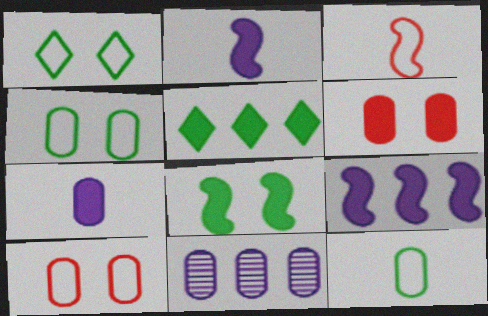[[2, 5, 6], 
[6, 11, 12]]